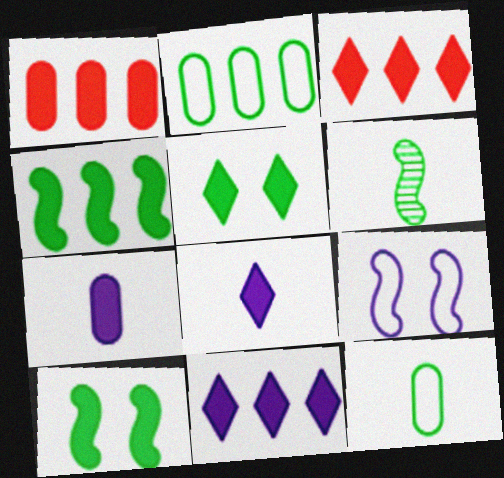[[1, 4, 11], 
[1, 8, 10], 
[2, 5, 6], 
[3, 5, 8], 
[3, 7, 10]]